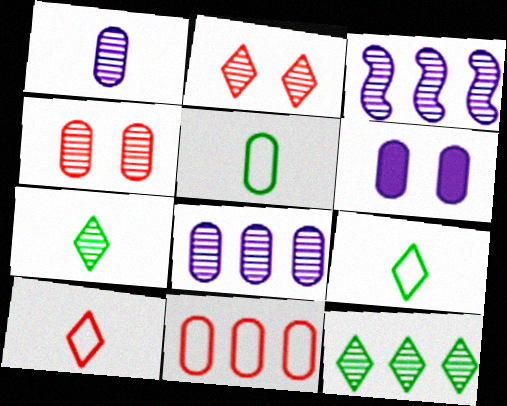[[3, 4, 7]]